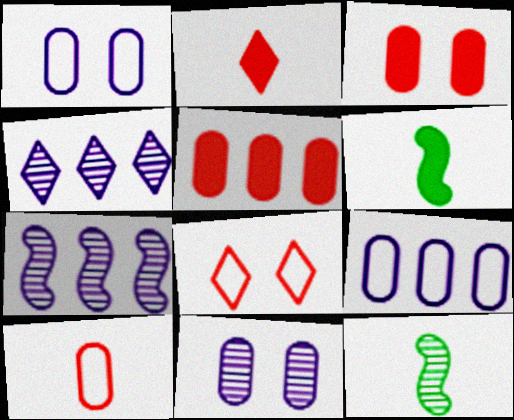[]